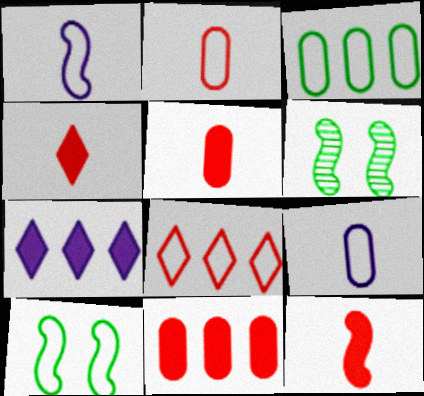[[2, 6, 7], 
[4, 5, 12], 
[8, 9, 10]]